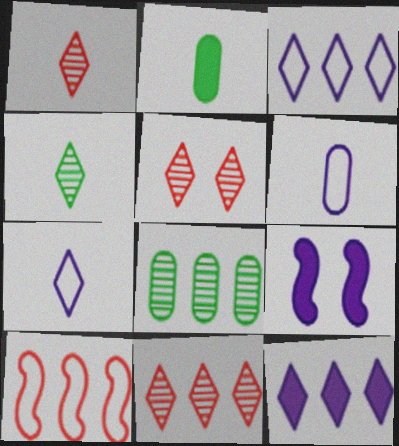[[1, 5, 11], 
[8, 10, 12]]